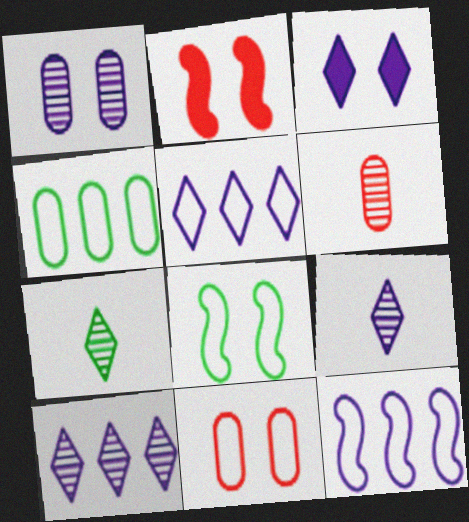[[2, 4, 9], 
[3, 5, 9]]